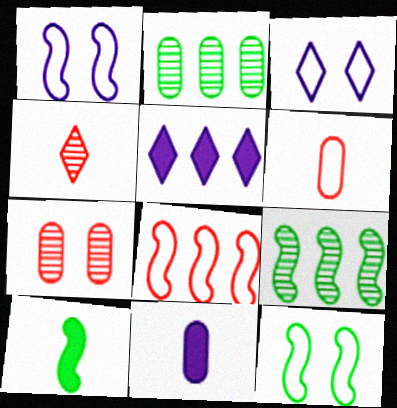[[2, 5, 8], 
[9, 10, 12]]